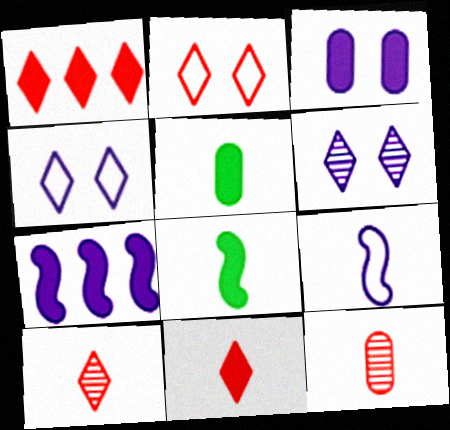[[1, 2, 10], 
[1, 3, 8], 
[5, 9, 10]]